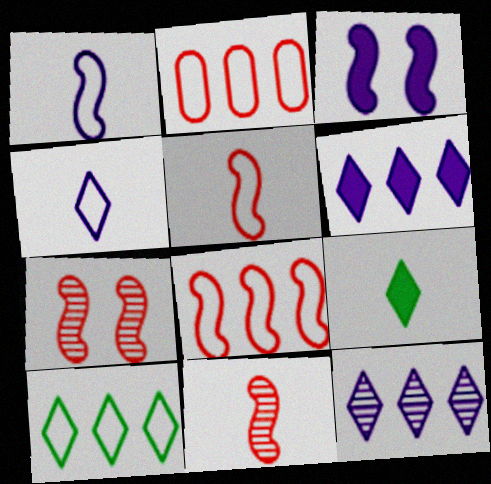[]